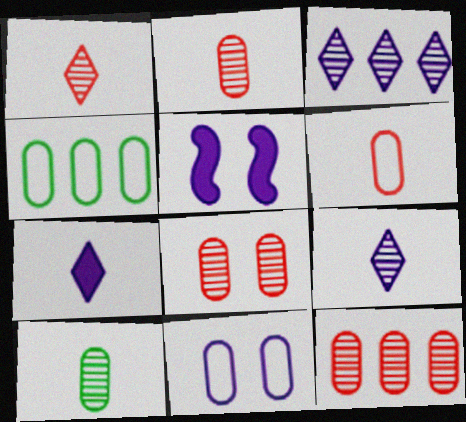[[1, 4, 5], 
[2, 8, 12], 
[4, 6, 11]]